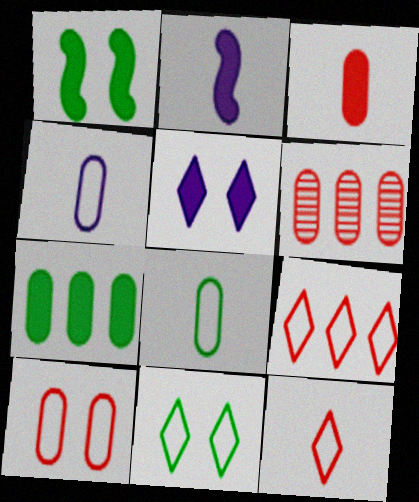[[2, 6, 11], 
[3, 6, 10]]